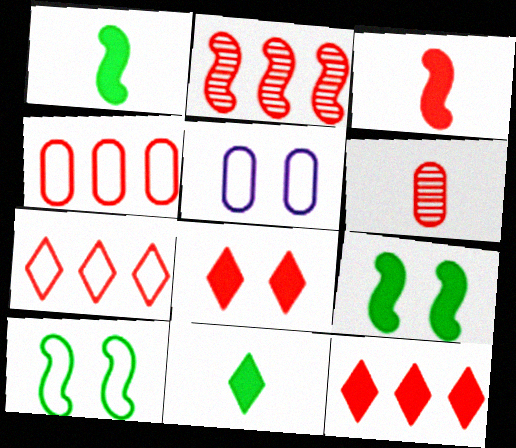[[2, 4, 12], 
[2, 5, 11]]